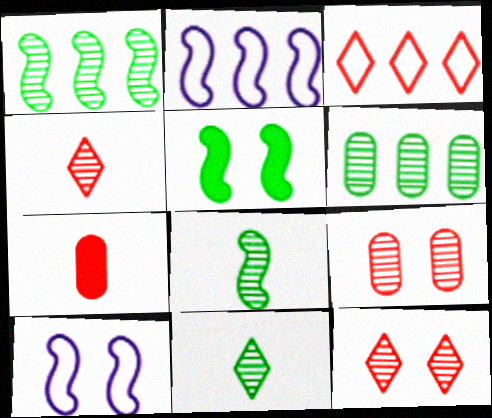[]